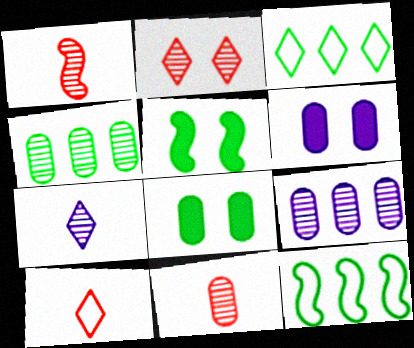[[1, 3, 6], 
[5, 9, 10]]